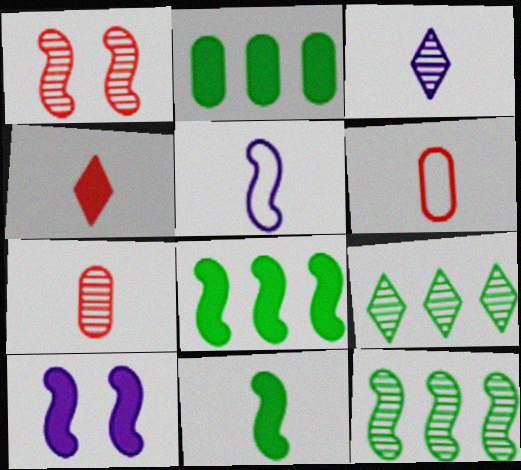[[1, 5, 8], 
[2, 4, 10], 
[3, 6, 11], 
[6, 9, 10]]